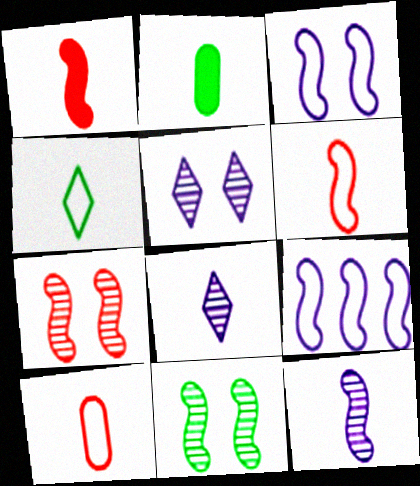[[1, 9, 11], 
[2, 6, 8]]